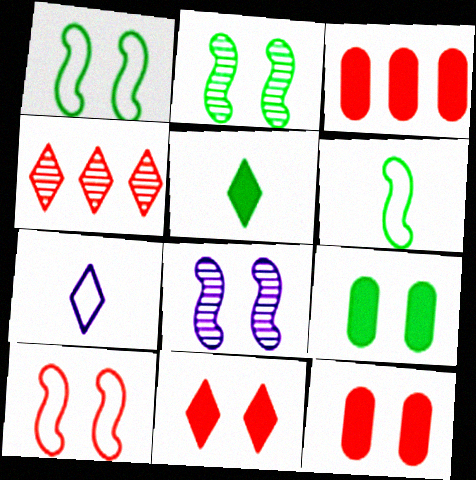[[2, 3, 7]]